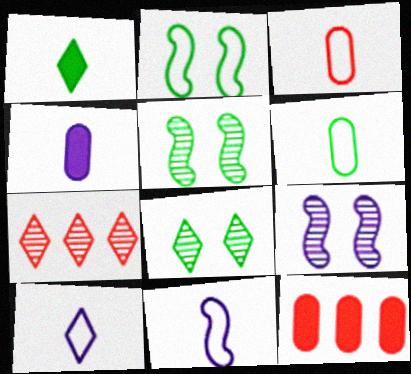[[2, 4, 7], 
[5, 10, 12], 
[8, 11, 12]]